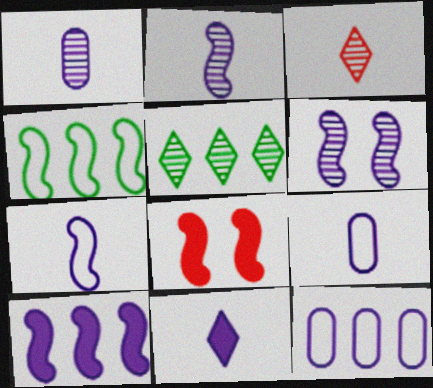[[1, 7, 11], 
[2, 4, 8], 
[2, 9, 11], 
[5, 8, 9], 
[6, 7, 10], 
[6, 11, 12]]